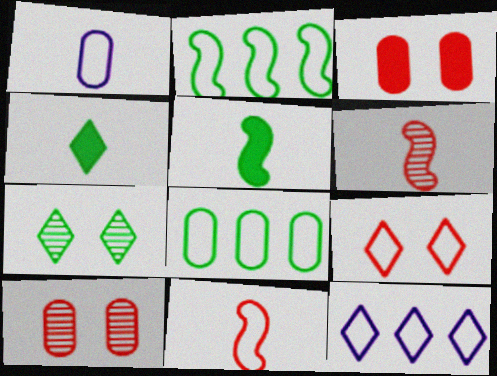[[1, 2, 9], 
[1, 4, 6], 
[5, 7, 8], 
[5, 10, 12]]